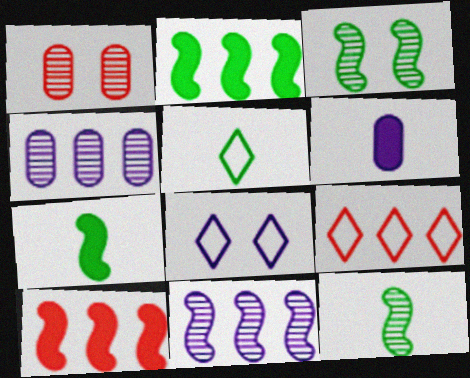[[2, 4, 9], 
[3, 6, 9], 
[5, 8, 9], 
[6, 8, 11]]